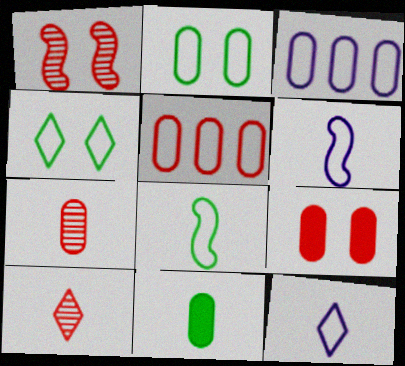[[4, 5, 6], 
[5, 7, 9], 
[6, 10, 11]]